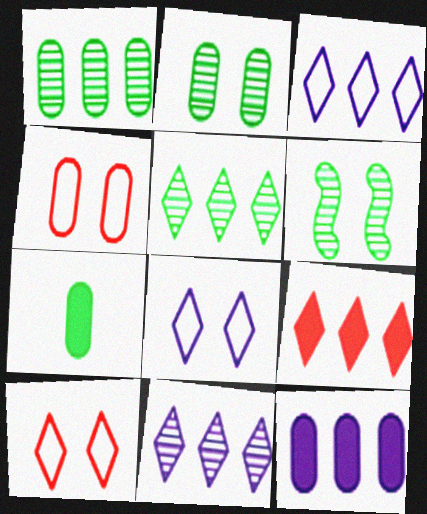[[3, 5, 9]]